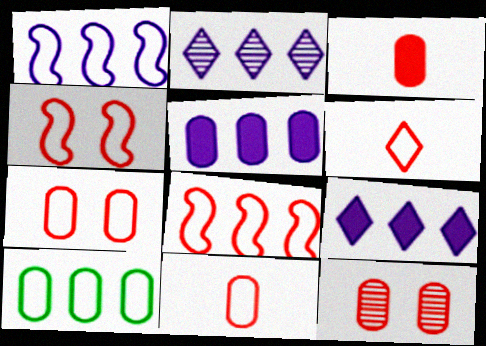[[1, 2, 5], 
[6, 7, 8]]